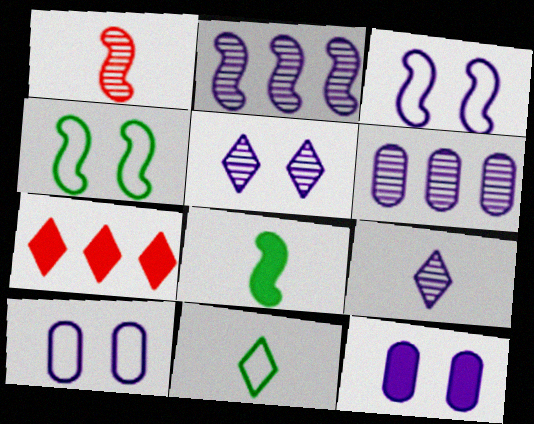[[3, 5, 12], 
[5, 7, 11], 
[7, 8, 12]]